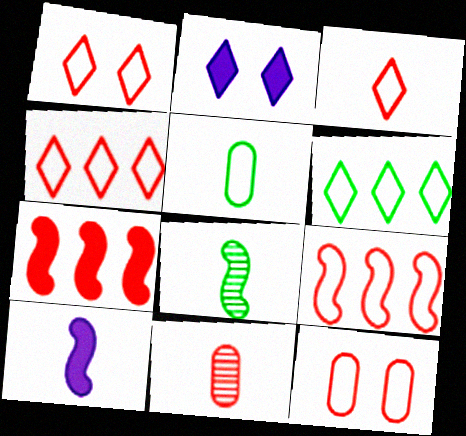[[1, 3, 4], 
[1, 7, 11], 
[3, 9, 12]]